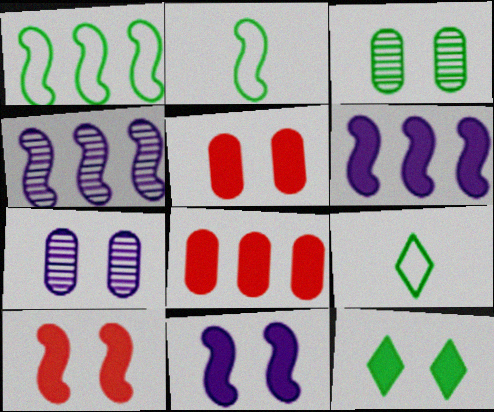[[2, 4, 10], 
[4, 5, 9], 
[5, 11, 12]]